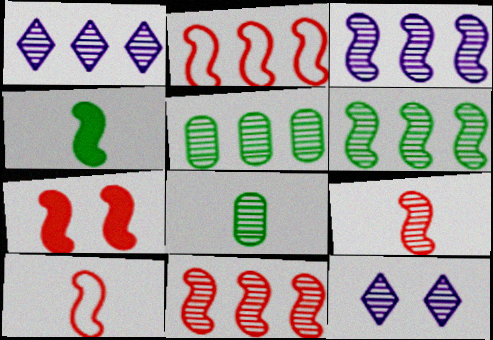[[1, 5, 11], 
[2, 7, 9], 
[3, 6, 11], 
[5, 9, 12], 
[7, 10, 11], 
[8, 11, 12]]